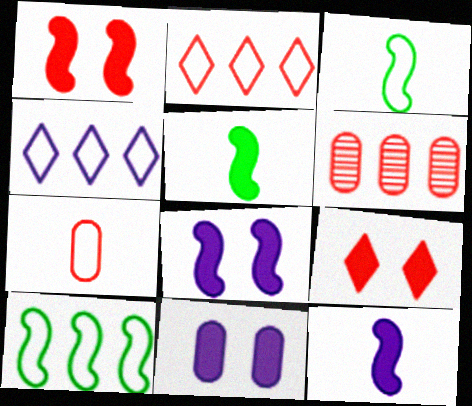[]